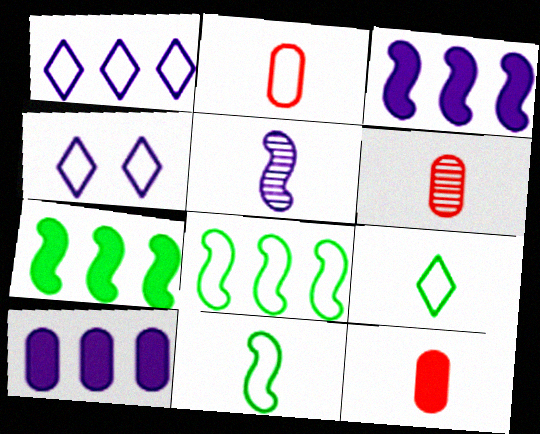[[2, 4, 8], 
[2, 6, 12], 
[4, 5, 10], 
[4, 6, 7], 
[5, 9, 12]]